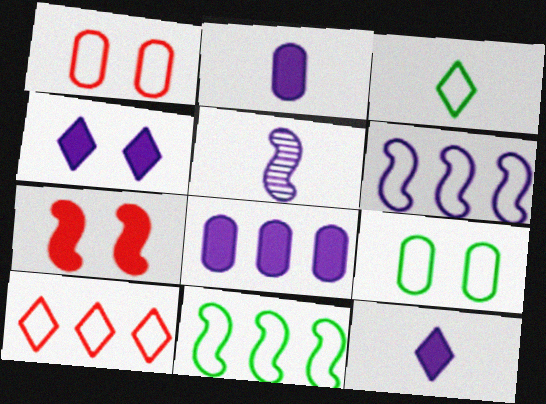[[1, 3, 6], 
[3, 9, 11], 
[5, 7, 11]]